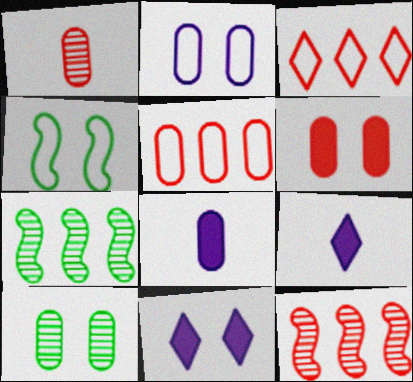[[1, 5, 6], 
[2, 6, 10], 
[5, 8, 10]]